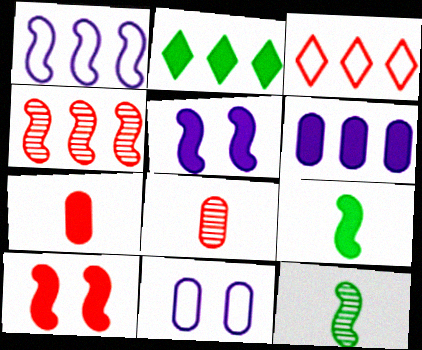[[1, 10, 12], 
[2, 5, 7], 
[3, 8, 10]]